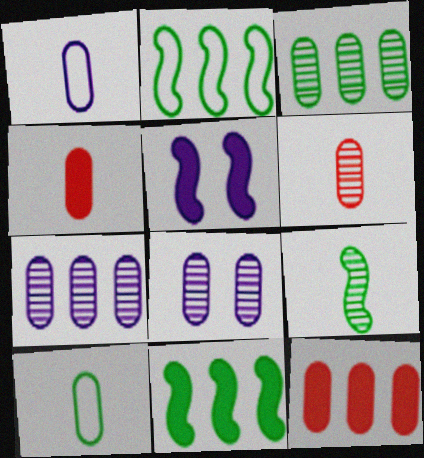[[3, 6, 8], 
[8, 10, 12]]